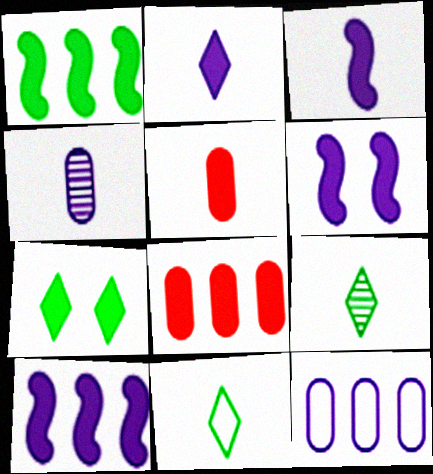[[3, 6, 10], 
[3, 7, 8], 
[5, 7, 10]]